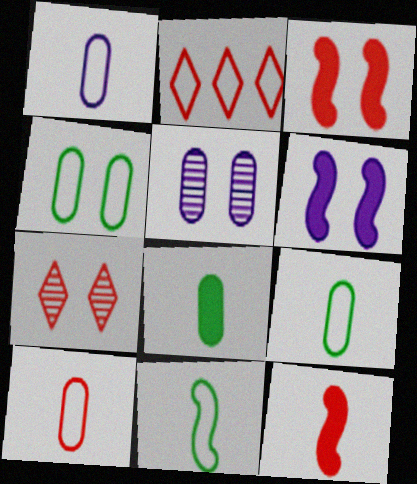[[1, 9, 10], 
[4, 6, 7]]